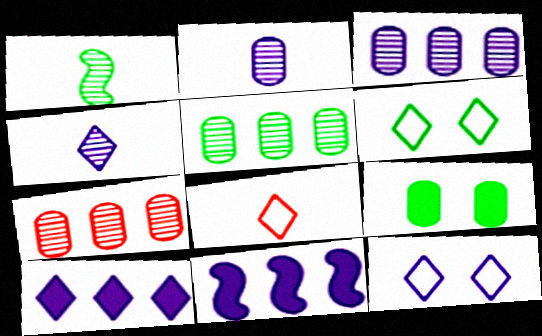[[2, 11, 12], 
[3, 5, 7], 
[4, 10, 12]]